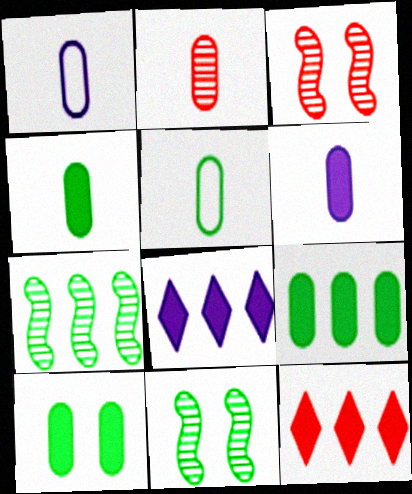[[1, 2, 4], 
[1, 11, 12], 
[2, 5, 6], 
[3, 5, 8], 
[4, 9, 10]]